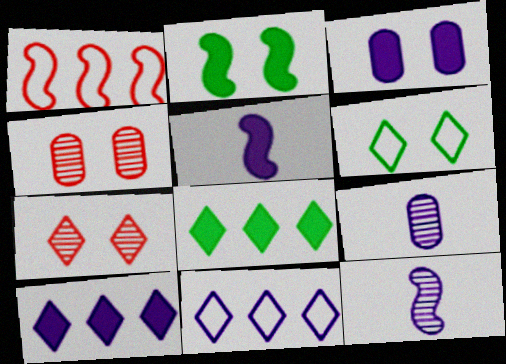[[1, 2, 12], 
[3, 5, 10], 
[3, 11, 12]]